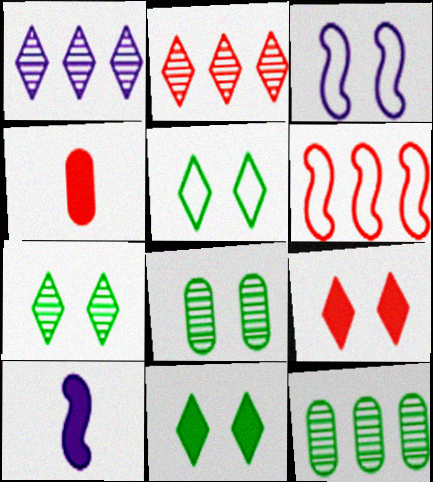[[3, 8, 9], 
[5, 7, 11]]